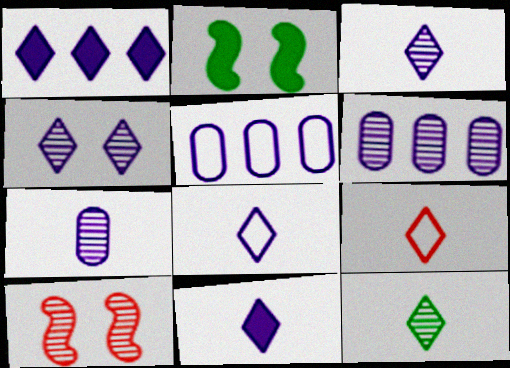[[1, 4, 8], 
[2, 6, 9], 
[3, 8, 11], 
[6, 10, 12], 
[9, 11, 12]]